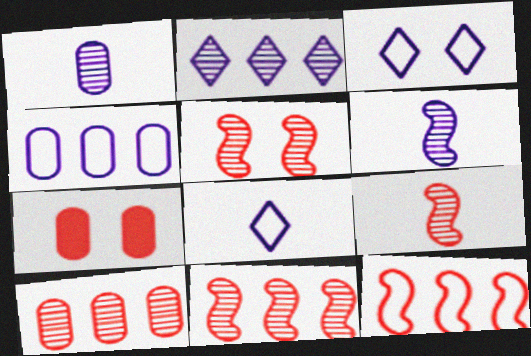[[5, 9, 11]]